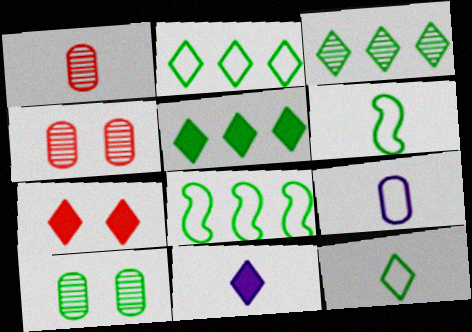[[1, 6, 11], 
[2, 3, 5], 
[4, 8, 11], 
[5, 6, 10], 
[5, 7, 11]]